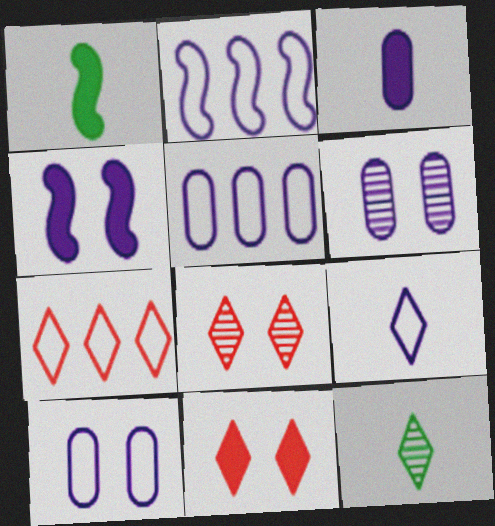[[1, 5, 8], 
[1, 6, 7], 
[2, 9, 10], 
[3, 5, 6]]